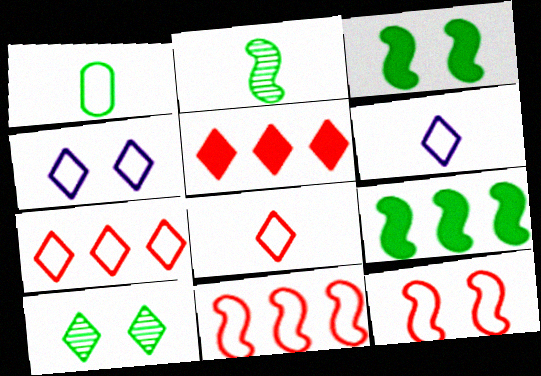[[1, 4, 11], 
[1, 9, 10], 
[5, 6, 10]]